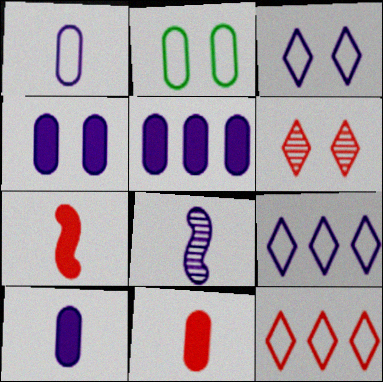[[3, 5, 8], 
[4, 5, 10], 
[4, 8, 9]]